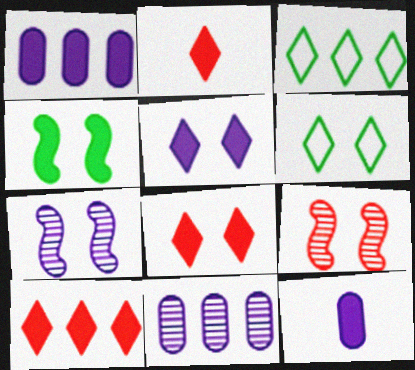[[1, 2, 4], 
[2, 8, 10], 
[3, 9, 12], 
[4, 10, 12]]